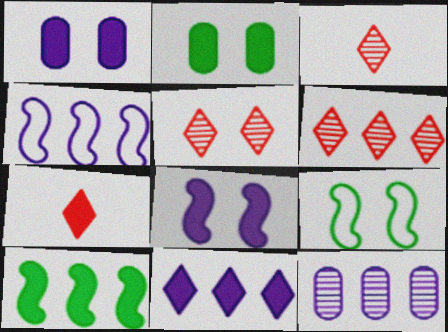[[1, 5, 9], 
[1, 7, 10], 
[2, 3, 4], 
[3, 5, 6], 
[4, 11, 12], 
[7, 9, 12]]